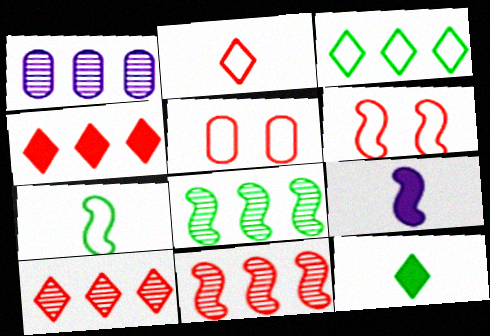[[1, 6, 12], 
[1, 8, 10], 
[6, 8, 9]]